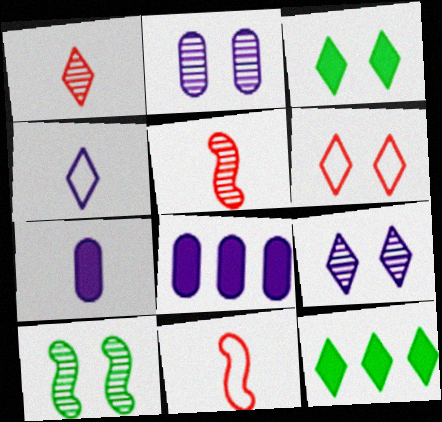[[2, 11, 12], 
[3, 6, 9]]